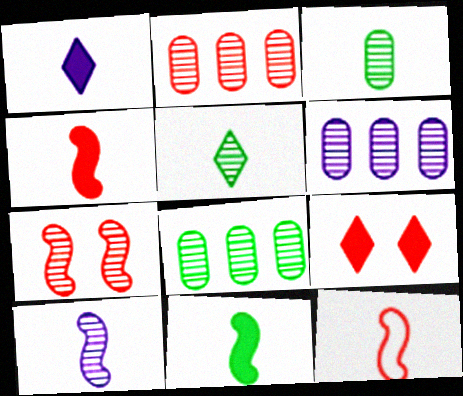[[1, 3, 12], 
[2, 6, 8], 
[2, 9, 12], 
[5, 6, 7], 
[10, 11, 12]]